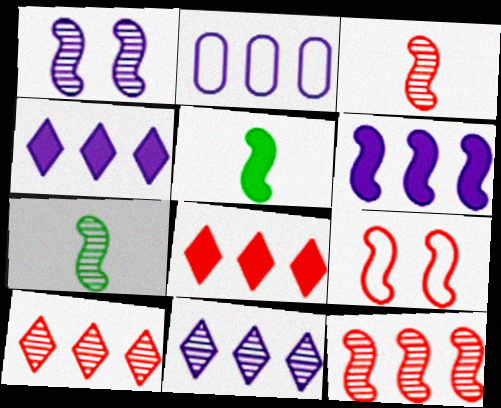[[1, 7, 12], 
[2, 6, 11], 
[6, 7, 9]]